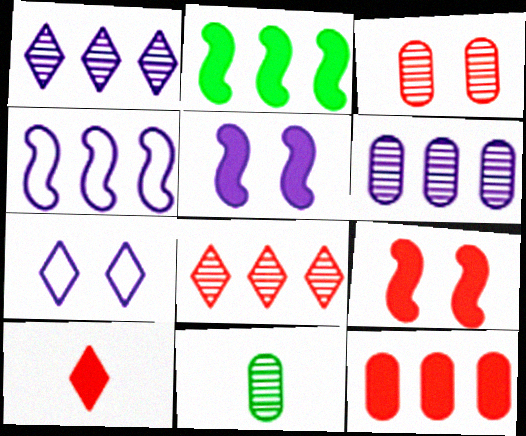[[3, 6, 11], 
[9, 10, 12]]